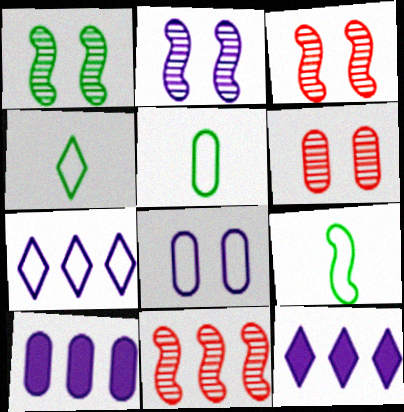[[1, 2, 3], 
[3, 4, 10], 
[3, 5, 12], 
[4, 5, 9], 
[5, 6, 10], 
[6, 9, 12]]